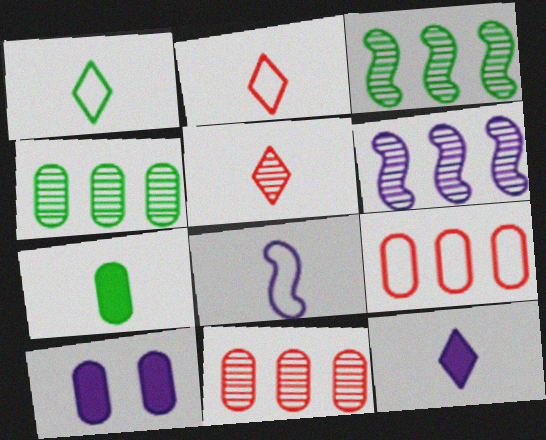[[1, 5, 12], 
[2, 3, 10], 
[5, 7, 8]]